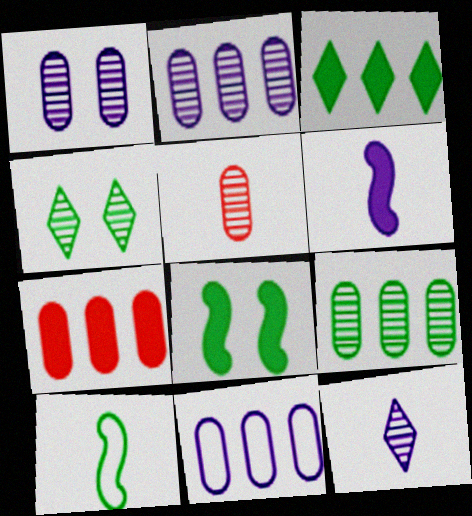[[1, 5, 9], 
[7, 9, 11]]